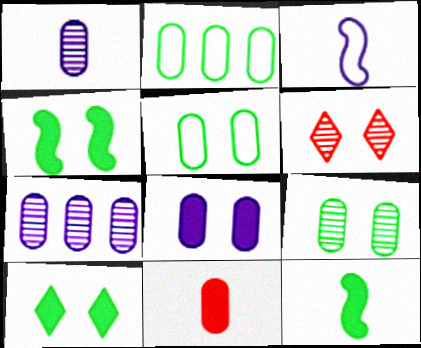[[5, 7, 11]]